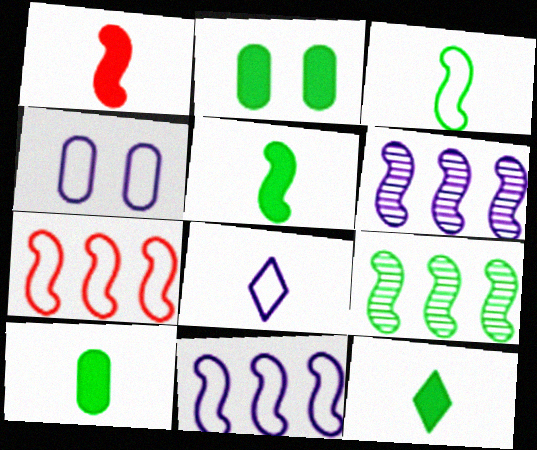[[4, 8, 11], 
[5, 10, 12]]